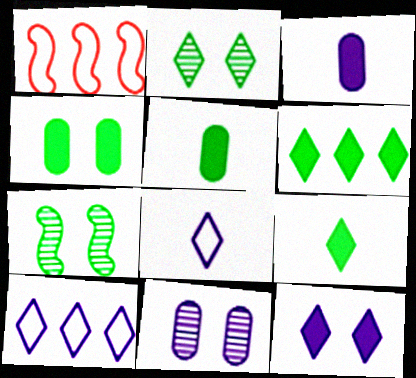[[1, 2, 3], 
[1, 9, 11]]